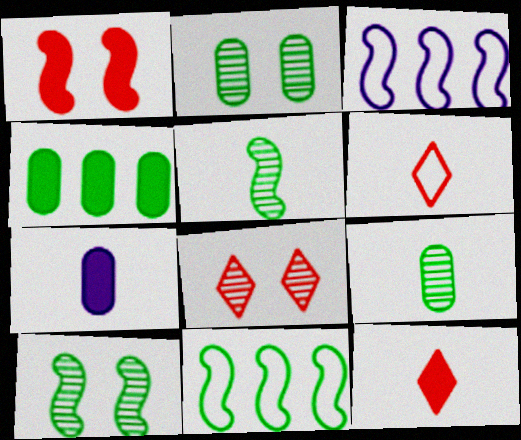[[1, 3, 5], 
[2, 3, 12], 
[5, 6, 7], 
[7, 8, 11]]